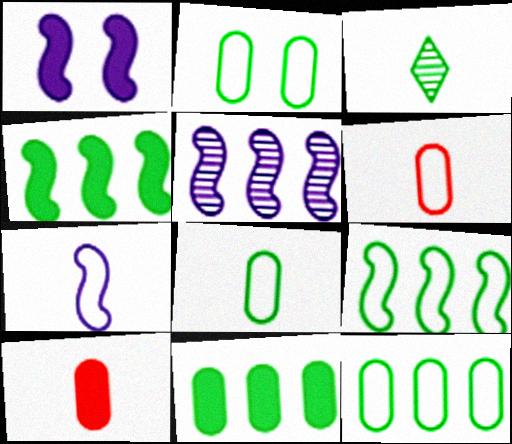[[1, 5, 7], 
[2, 3, 4], 
[2, 8, 12], 
[3, 7, 10]]